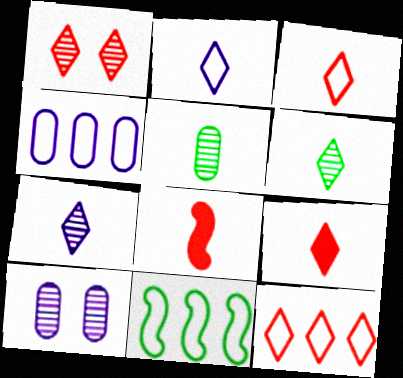[[1, 9, 12], 
[2, 5, 8], 
[2, 6, 9], 
[4, 11, 12], 
[9, 10, 11]]